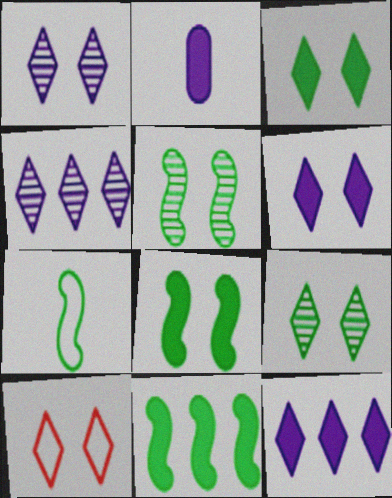[[1, 3, 10], 
[5, 7, 11], 
[6, 9, 10]]